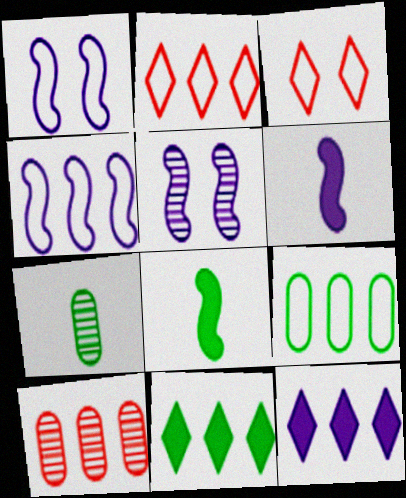[[2, 4, 9], 
[4, 5, 6], 
[4, 10, 11]]